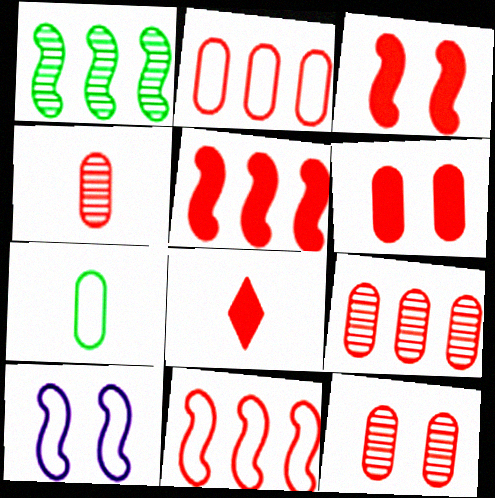[[2, 4, 6], 
[4, 9, 12], 
[5, 6, 8], 
[8, 11, 12]]